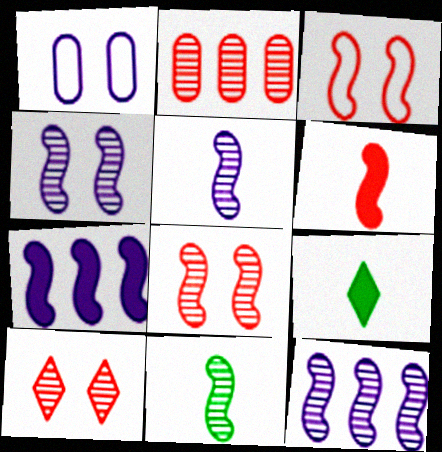[[3, 7, 11], 
[4, 5, 12], 
[8, 11, 12]]